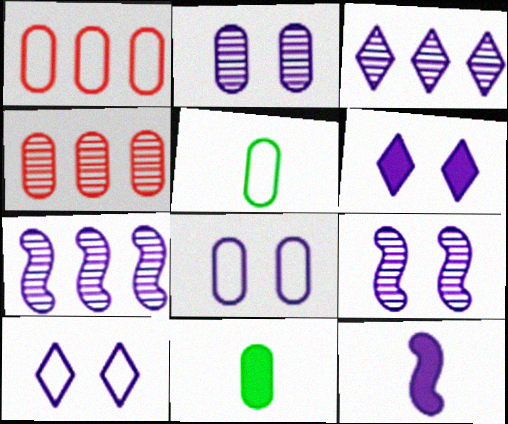[[1, 2, 11], 
[1, 5, 8], 
[3, 8, 12], 
[4, 8, 11], 
[6, 8, 9]]